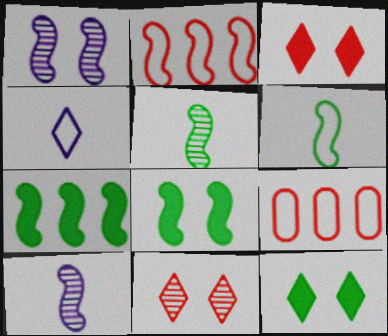[[2, 8, 10], 
[9, 10, 12]]